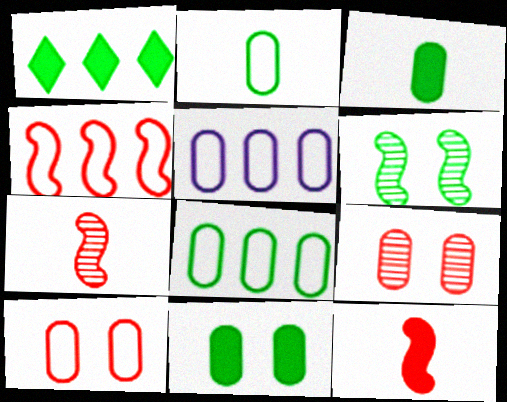[[1, 2, 6], 
[2, 5, 10], 
[3, 5, 9]]